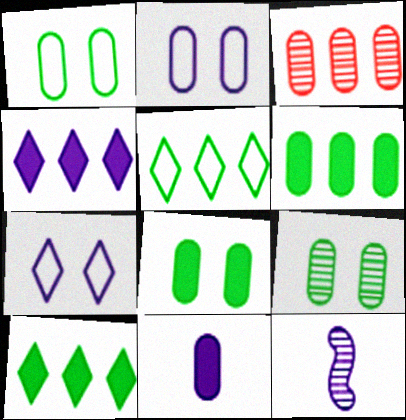[[1, 3, 11], 
[1, 8, 9], 
[2, 4, 12]]